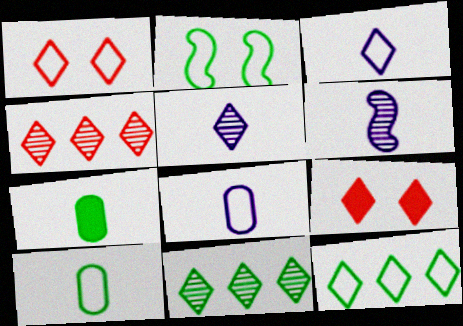[[1, 3, 12], 
[2, 7, 11], 
[2, 10, 12], 
[3, 9, 11], 
[5, 9, 12]]